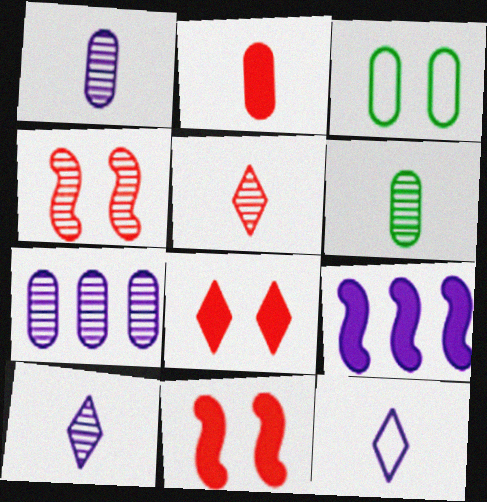[[2, 3, 7], 
[3, 5, 9]]